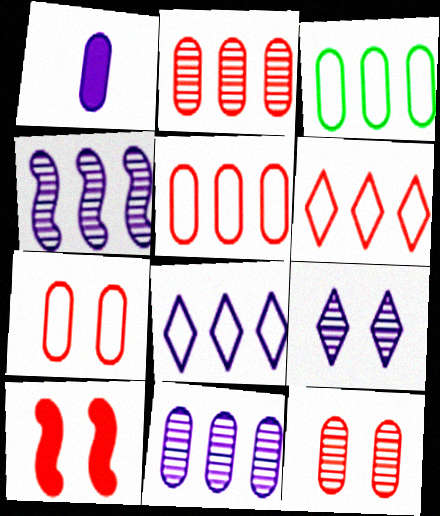[[1, 3, 12]]